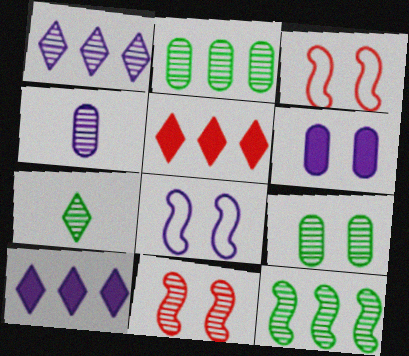[[4, 8, 10], 
[7, 9, 12]]